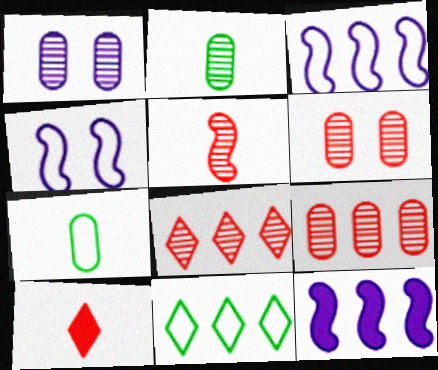[[1, 2, 9], 
[5, 6, 8], 
[9, 11, 12]]